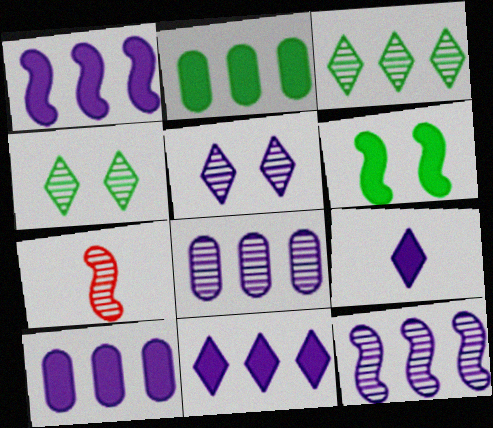[[1, 10, 11], 
[4, 7, 8]]